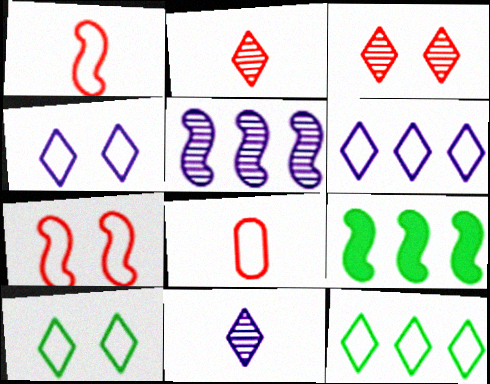[]